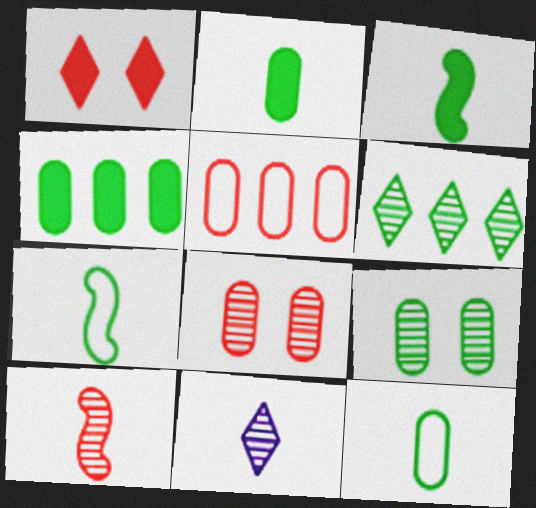[[1, 5, 10], 
[4, 9, 12]]